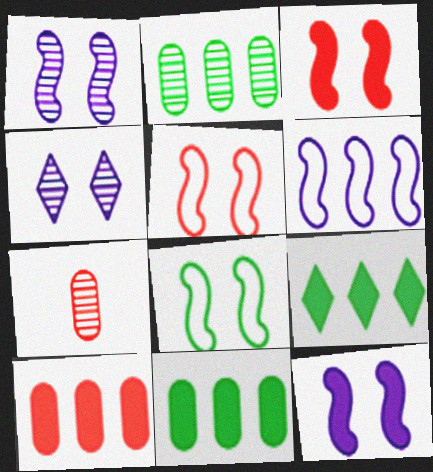[[1, 3, 8]]